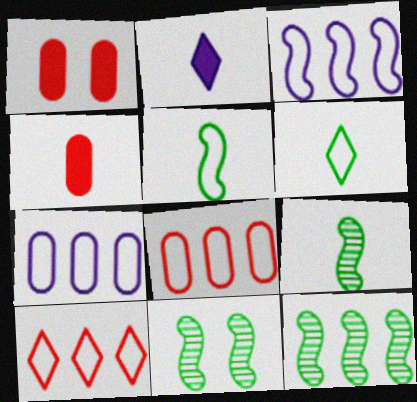[[2, 8, 11], 
[9, 11, 12]]